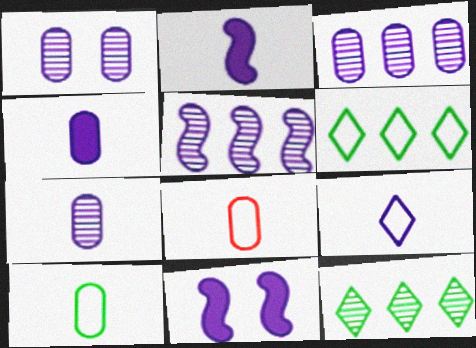[[1, 3, 7], 
[2, 7, 9], 
[3, 9, 11], 
[8, 11, 12]]